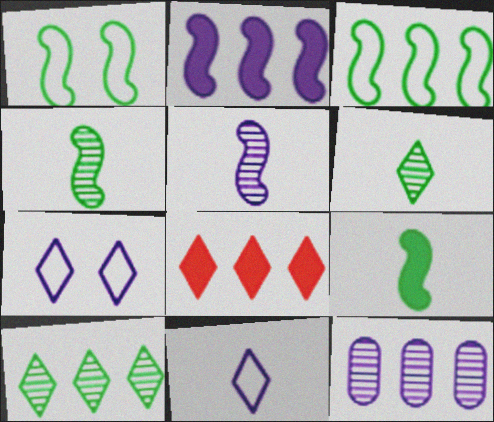[[3, 8, 12], 
[6, 7, 8]]